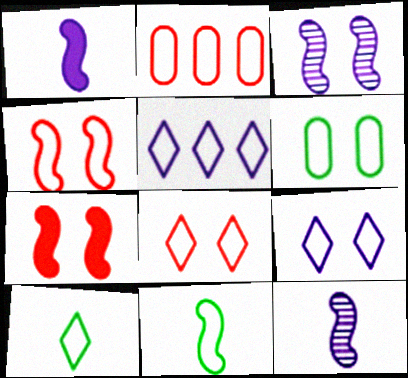[[2, 9, 11], 
[4, 6, 9], 
[5, 8, 10]]